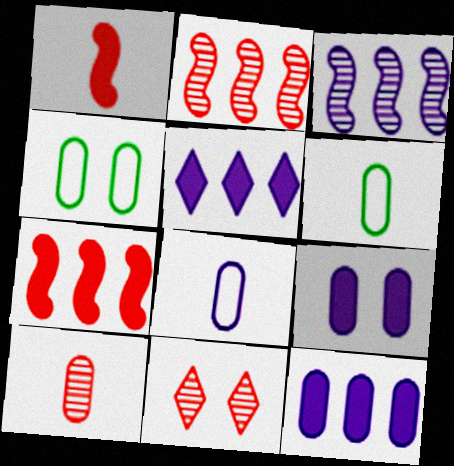[[2, 10, 11], 
[4, 10, 12]]